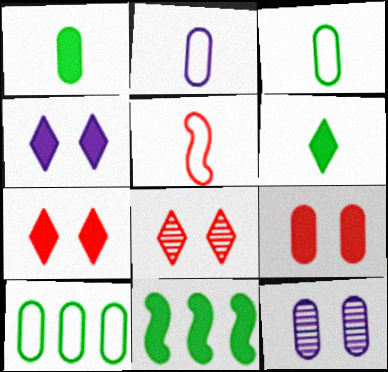[[2, 8, 11]]